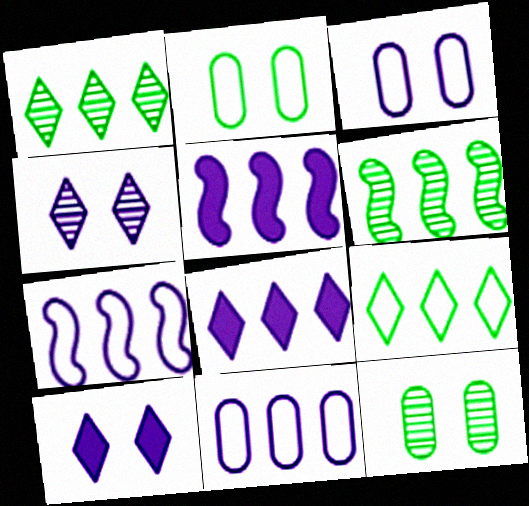[]